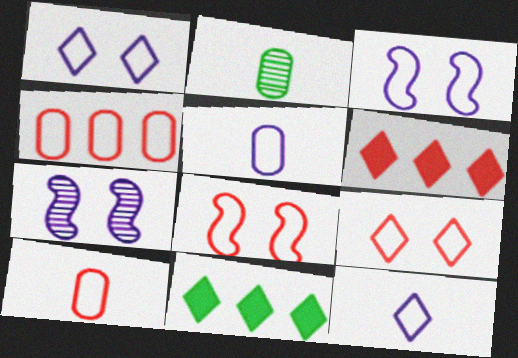[[2, 3, 6], 
[7, 10, 11]]